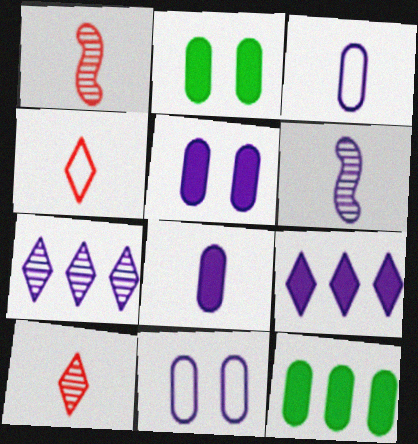[[6, 9, 11]]